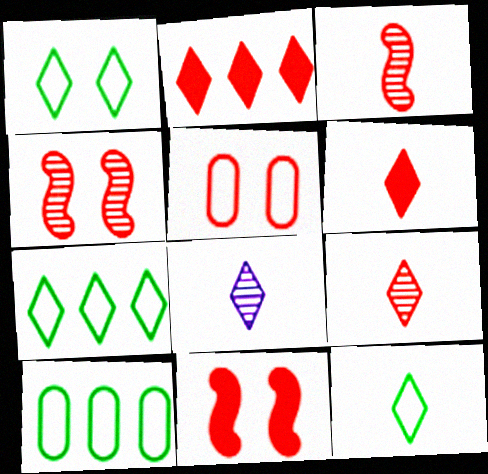[[1, 2, 8], 
[1, 7, 12], 
[2, 3, 5], 
[6, 8, 12], 
[8, 10, 11]]